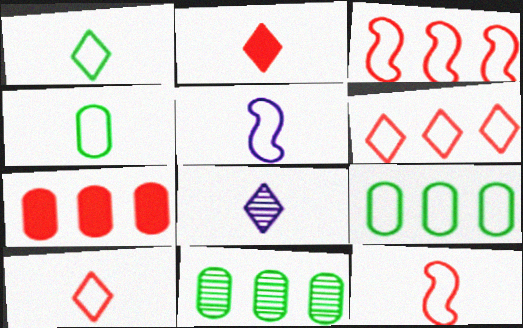[[1, 2, 8], 
[4, 5, 10]]